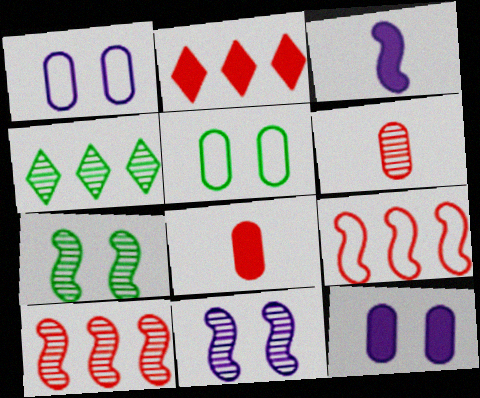[[3, 7, 9], 
[4, 6, 11]]